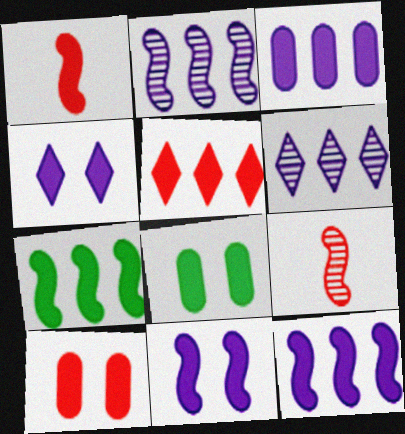[[1, 5, 10], 
[1, 7, 11], 
[3, 5, 7]]